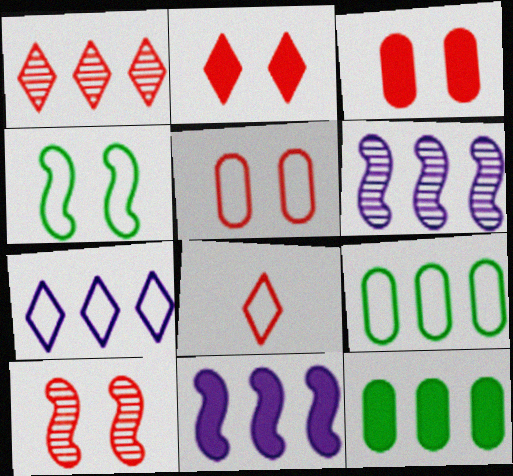[[1, 2, 8], 
[1, 9, 11], 
[2, 5, 10]]